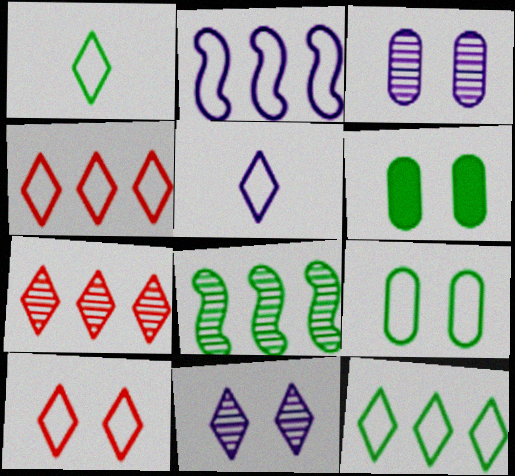[[1, 6, 8], 
[5, 10, 12]]